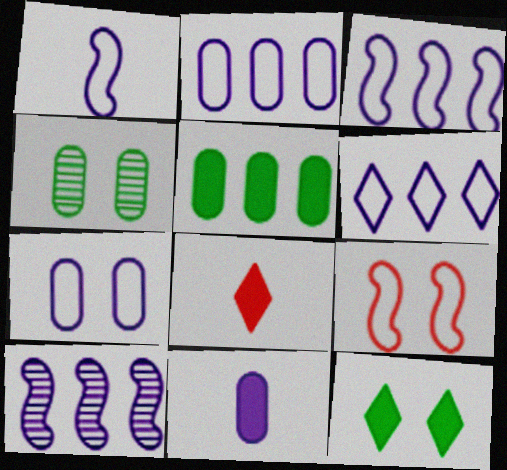[[1, 6, 7], 
[2, 3, 6], 
[3, 4, 8]]